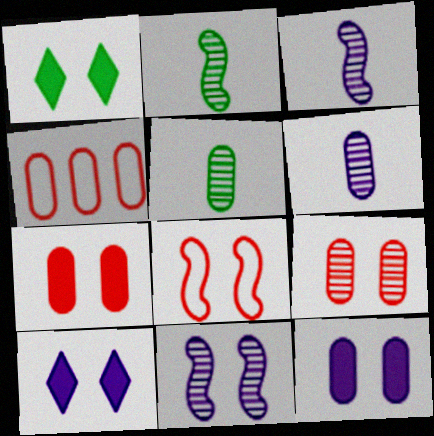[[1, 3, 4], 
[2, 4, 10], 
[4, 5, 12]]